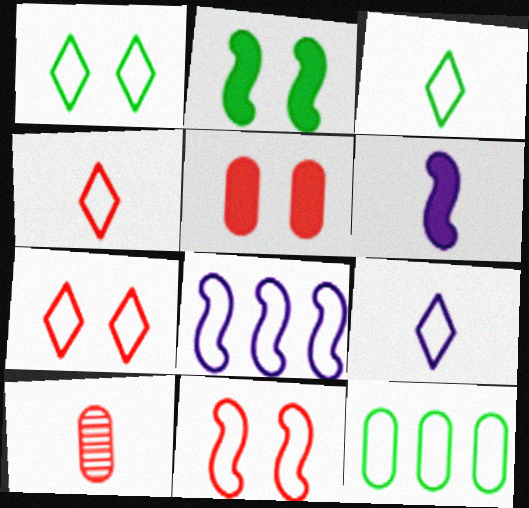[[3, 4, 9], 
[3, 6, 10], 
[9, 11, 12]]